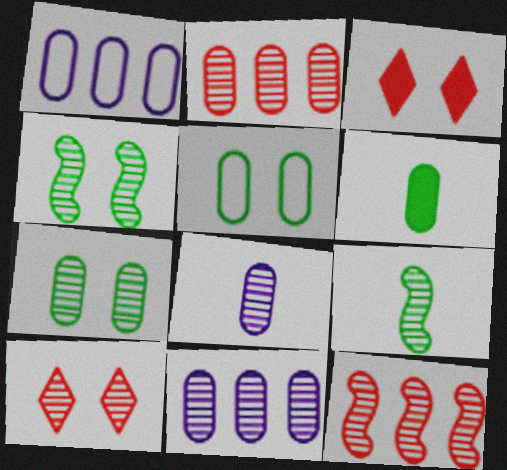[[1, 3, 9], 
[2, 7, 8], 
[9, 10, 11]]